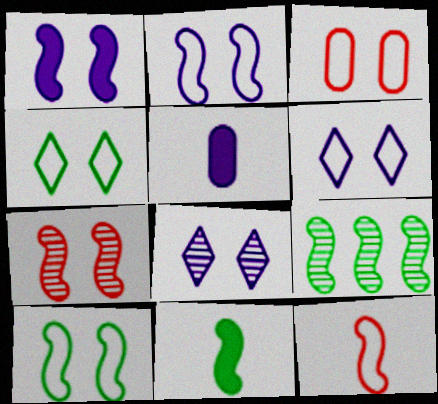[[1, 7, 10], 
[1, 9, 12], 
[2, 3, 4], 
[3, 6, 10], 
[9, 10, 11]]